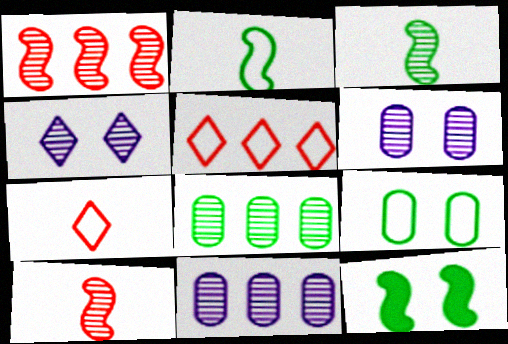[[4, 8, 10], 
[7, 11, 12]]